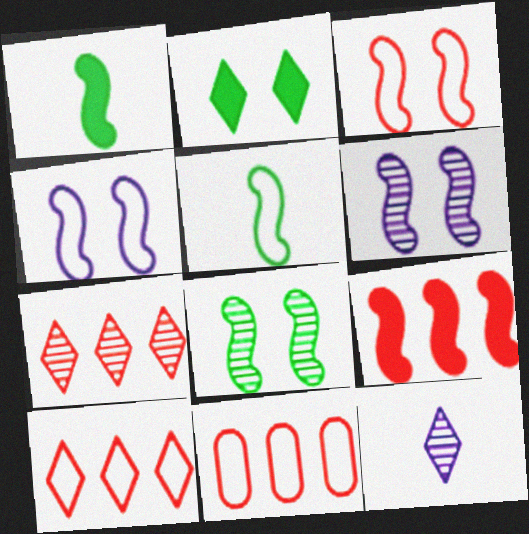[[2, 10, 12], 
[5, 6, 9], 
[7, 9, 11]]